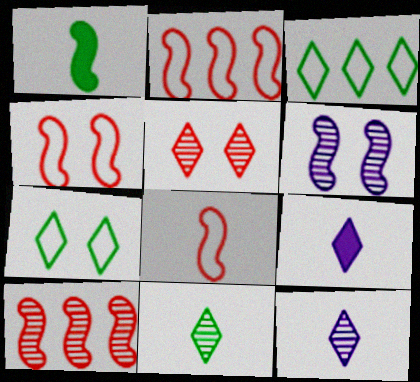[[1, 2, 6], 
[2, 4, 8], 
[3, 5, 9]]